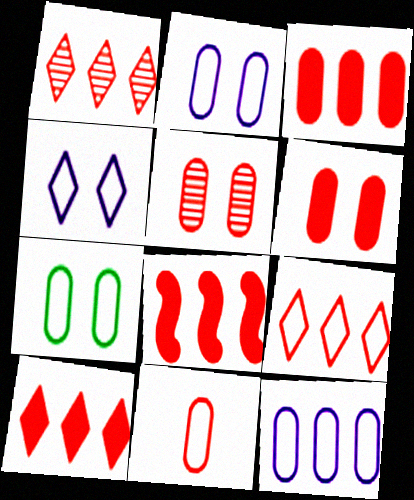[[1, 9, 10], 
[3, 5, 11], 
[3, 8, 10], 
[7, 11, 12]]